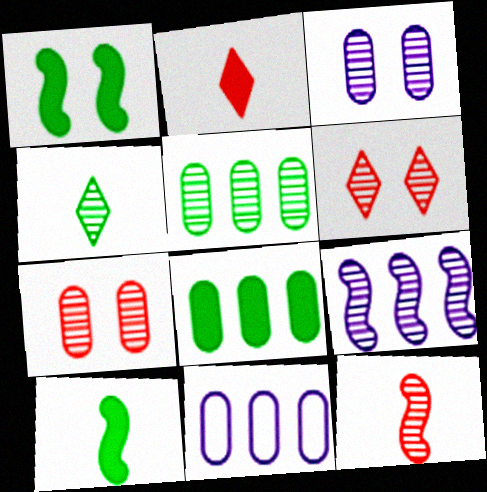[[4, 7, 9], 
[6, 10, 11]]